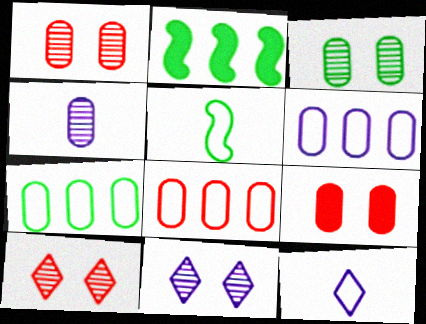[[1, 2, 12], 
[4, 7, 9], 
[6, 7, 8]]